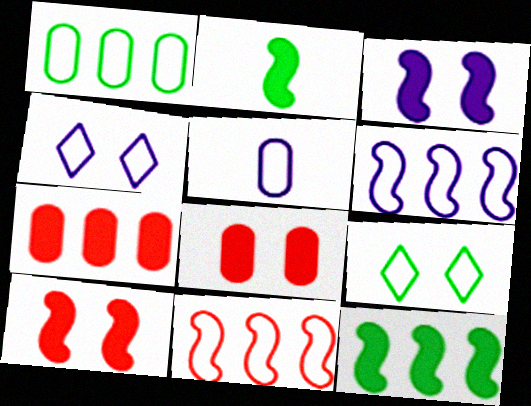[[4, 5, 6], 
[5, 9, 11]]